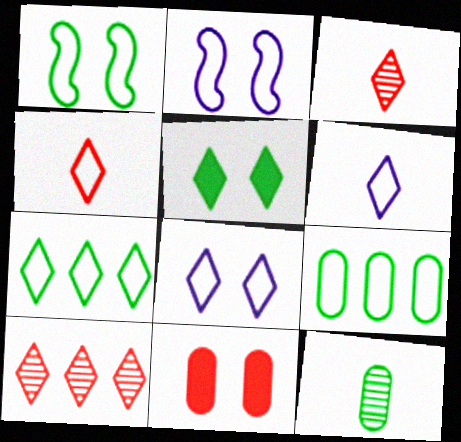[[2, 4, 9], 
[4, 7, 8], 
[5, 6, 10]]